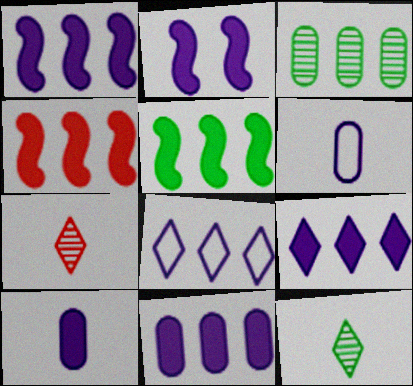[[1, 4, 5], 
[1, 9, 11], 
[2, 9, 10], 
[3, 4, 8]]